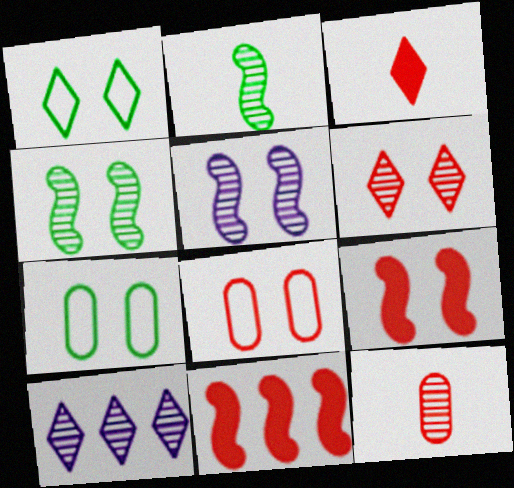[[1, 3, 10], 
[4, 10, 12], 
[6, 8, 9]]